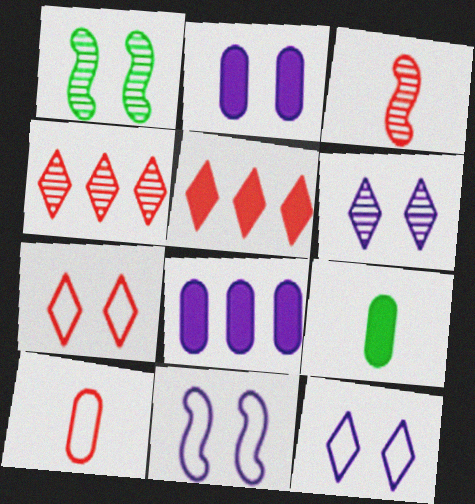[[1, 2, 7], 
[2, 6, 11], 
[4, 9, 11]]